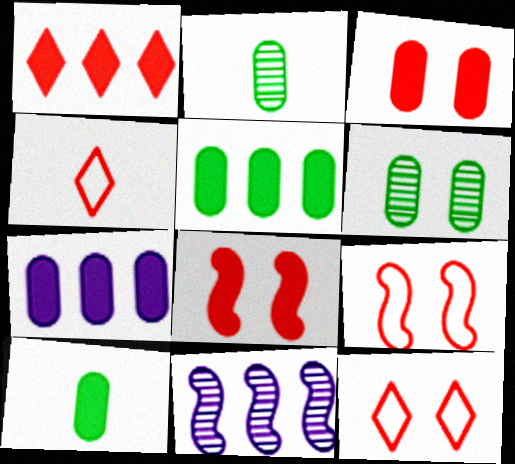[[3, 7, 10], 
[10, 11, 12]]